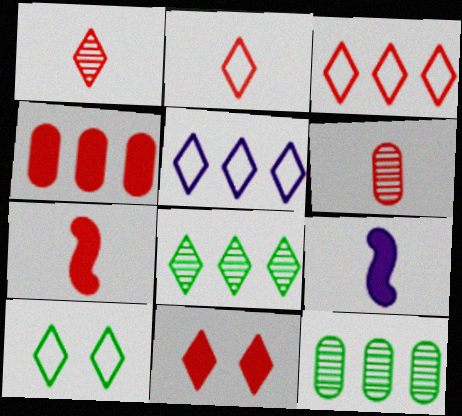[[1, 3, 11], 
[2, 5, 10], 
[2, 6, 7], 
[4, 7, 11]]